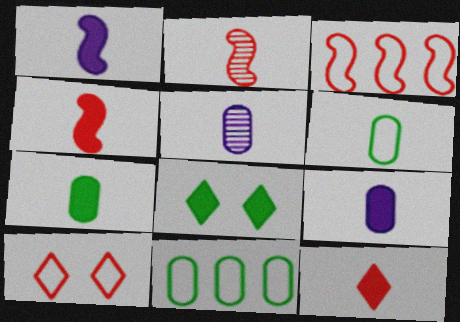[[1, 7, 12], 
[3, 5, 8]]